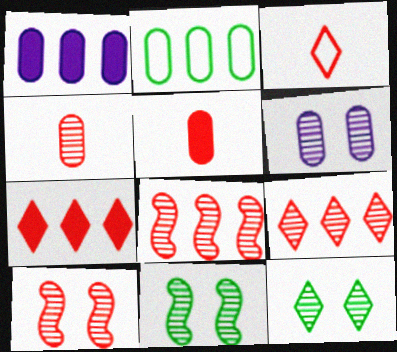[[1, 3, 11], 
[2, 5, 6], 
[4, 9, 10], 
[6, 10, 12]]